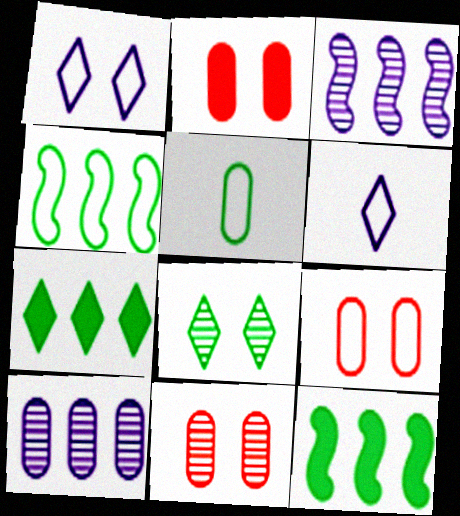[[2, 5, 10], 
[2, 9, 11], 
[4, 6, 9], 
[5, 8, 12], 
[6, 11, 12]]